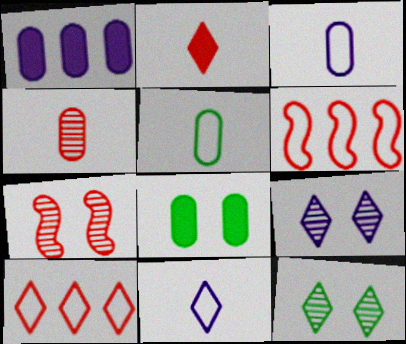[]